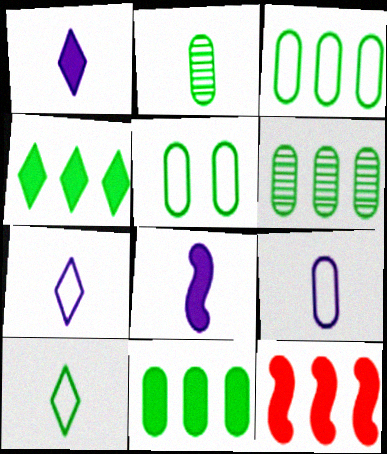[[2, 5, 11], 
[3, 6, 11]]